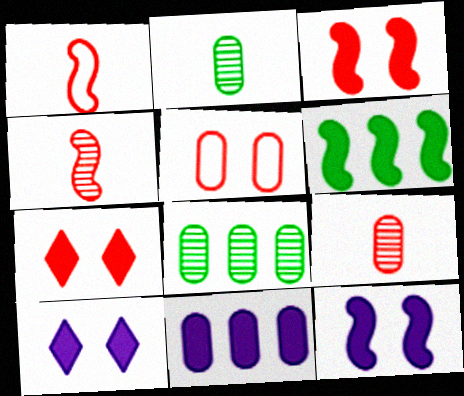[[1, 8, 10], 
[2, 5, 11]]